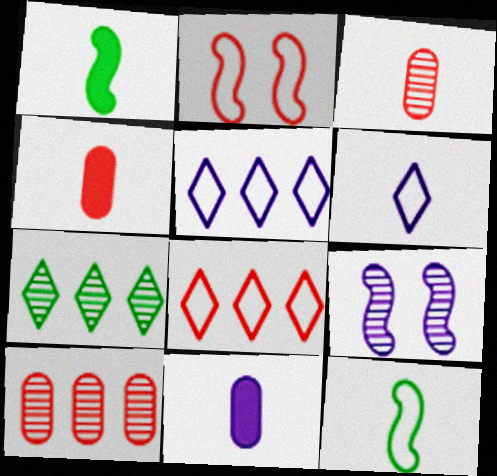[[1, 3, 6], 
[2, 7, 11], 
[3, 7, 9], 
[5, 9, 11]]